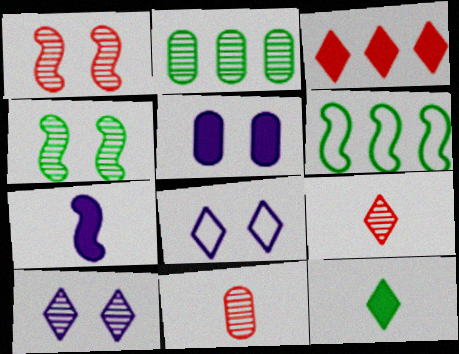[[1, 6, 7], 
[5, 6, 9]]